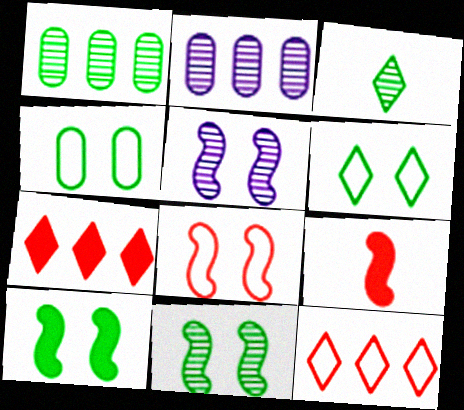[[1, 3, 11], 
[2, 6, 9], 
[5, 8, 10]]